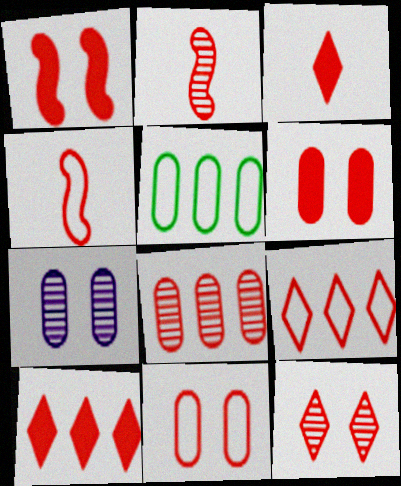[[1, 11, 12], 
[2, 6, 9], 
[2, 8, 12], 
[2, 10, 11], 
[3, 9, 12], 
[4, 9, 11]]